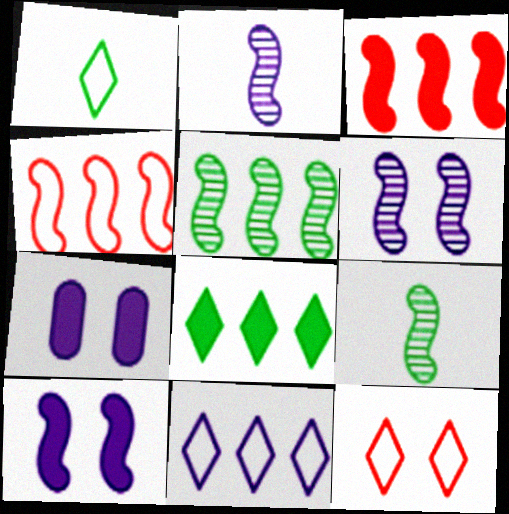[[1, 11, 12], 
[2, 7, 11], 
[4, 9, 10]]